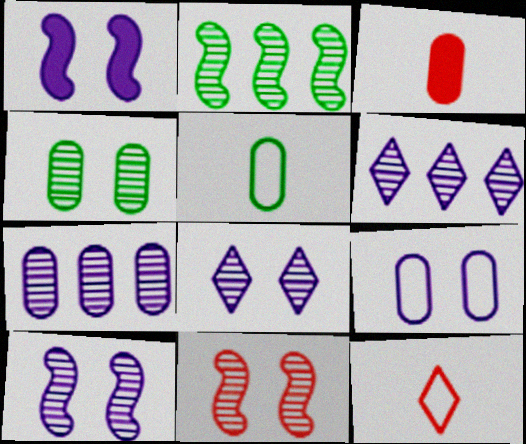[[1, 8, 9], 
[4, 8, 11]]